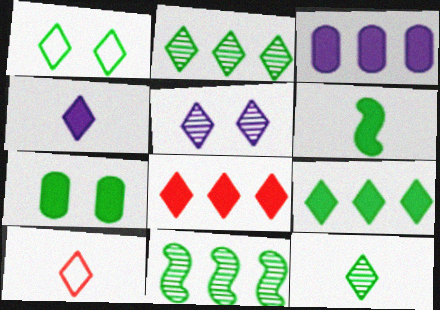[[1, 9, 12], 
[4, 10, 12], 
[5, 9, 10], 
[6, 7, 9]]